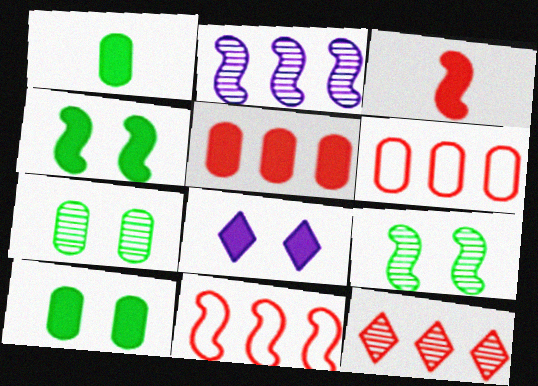[[5, 11, 12]]